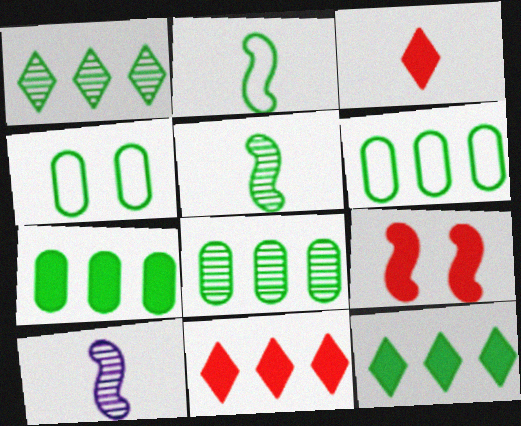[[4, 5, 12], 
[4, 10, 11], 
[6, 7, 8]]